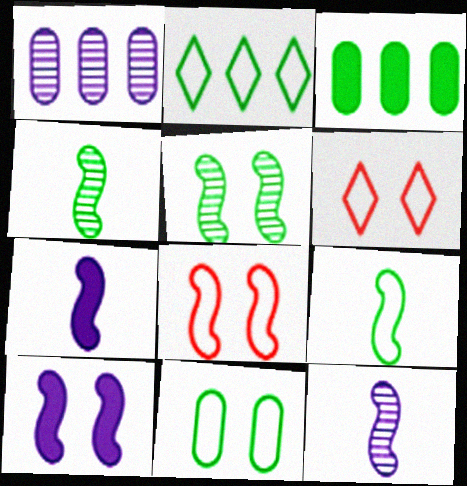[[2, 9, 11], 
[3, 6, 12], 
[5, 8, 10]]